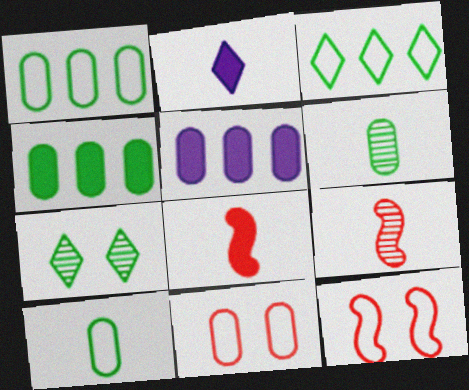[[2, 9, 10], 
[5, 6, 11]]